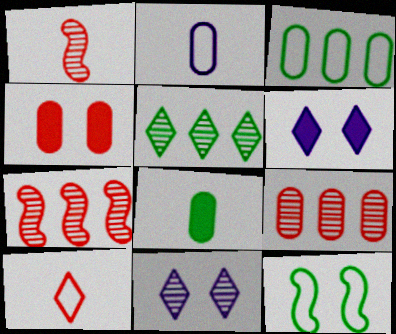[[1, 3, 6], 
[4, 7, 10], 
[4, 11, 12], 
[5, 6, 10], 
[5, 8, 12]]